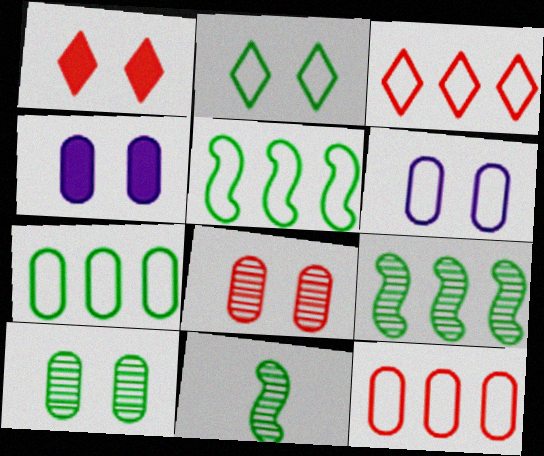[[3, 4, 11]]